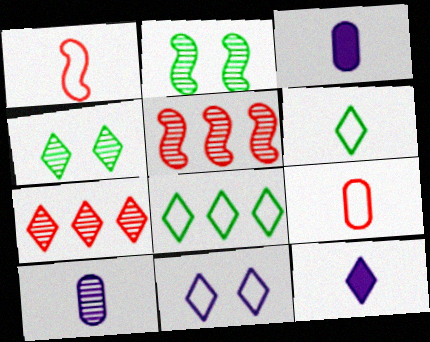[[2, 7, 10], 
[4, 5, 10]]